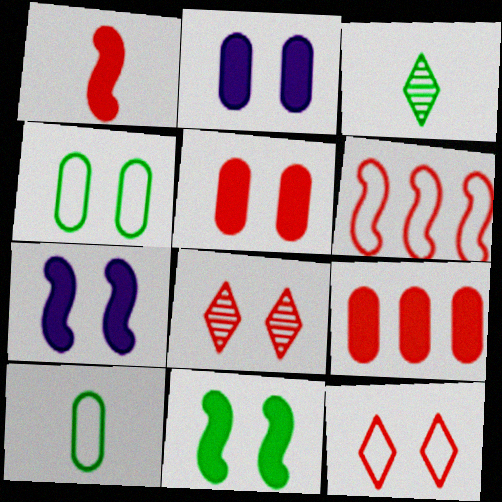[[2, 3, 6], 
[4, 7, 8]]